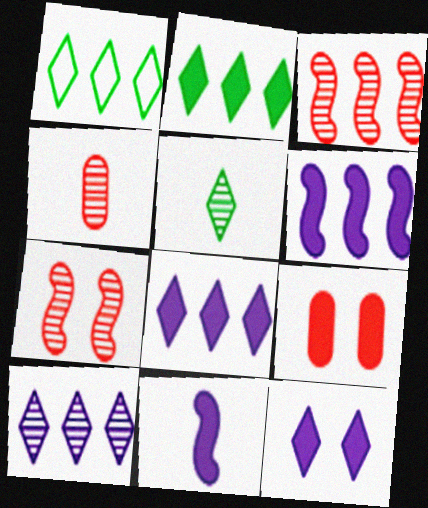[[2, 9, 11]]